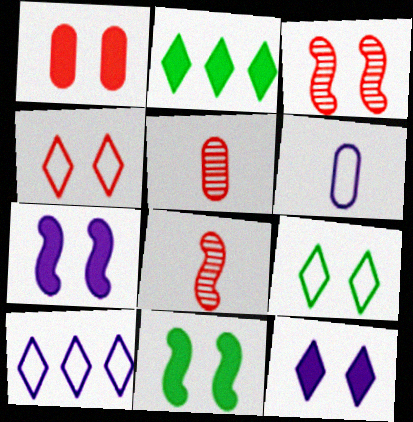[[1, 3, 4], 
[1, 11, 12], 
[2, 3, 6], 
[5, 10, 11]]